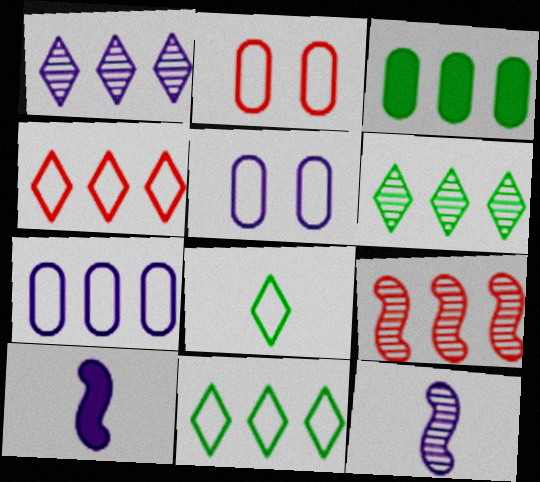[[1, 5, 10], 
[2, 6, 10]]